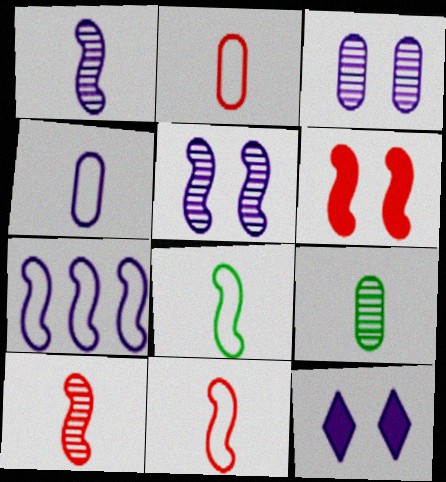[]